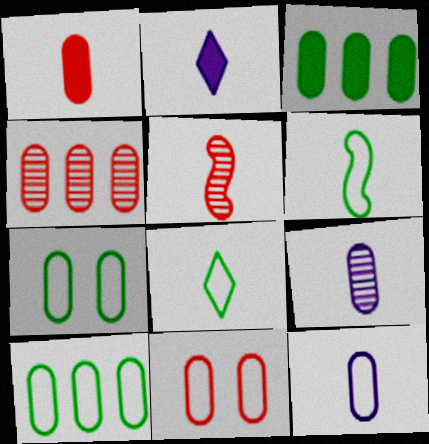[[1, 4, 11], 
[3, 9, 11], 
[10, 11, 12]]